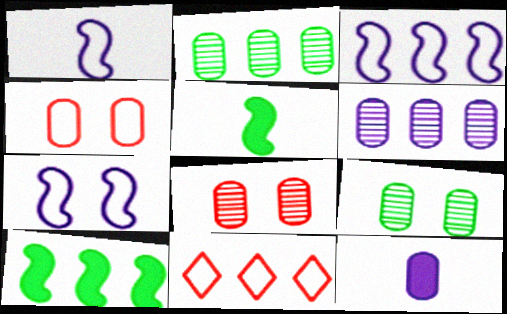[[1, 3, 7], 
[2, 4, 12], 
[6, 10, 11]]